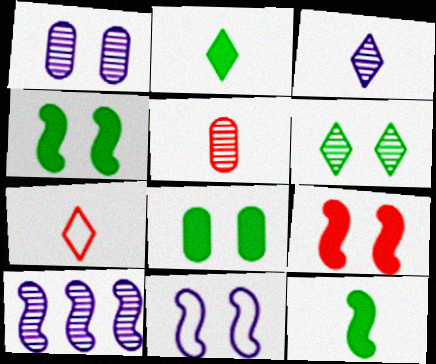[[1, 3, 10], 
[2, 3, 7], 
[5, 6, 10], 
[7, 8, 10]]